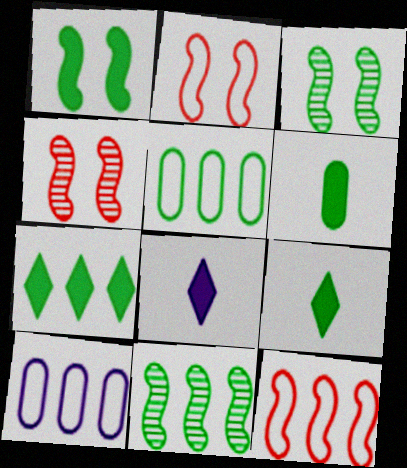[[1, 6, 7], 
[3, 5, 9], 
[4, 5, 8], 
[4, 9, 10], 
[5, 7, 11]]